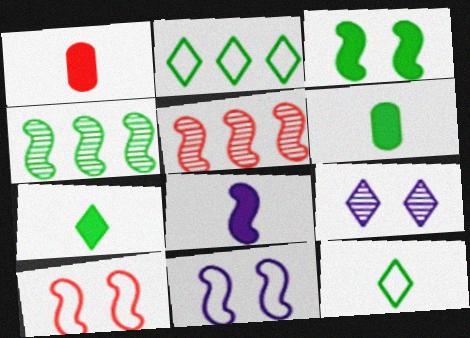[[1, 7, 8], 
[4, 8, 10]]